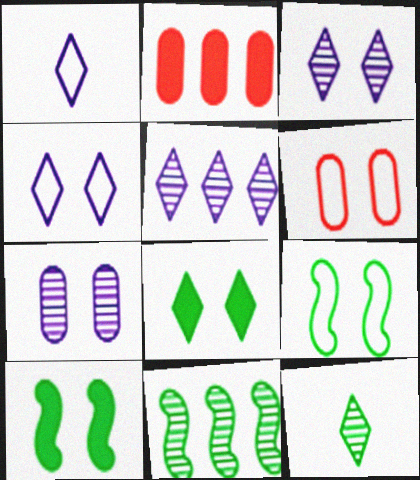[[3, 6, 10], 
[4, 6, 9]]